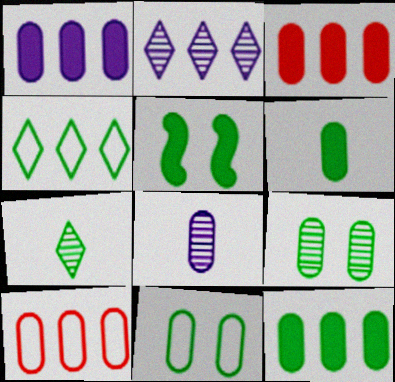[[1, 3, 12], 
[3, 8, 11]]